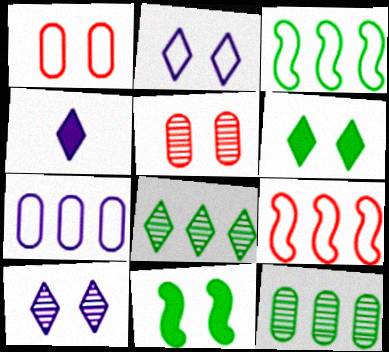[[1, 10, 11], 
[2, 5, 11], 
[3, 4, 5]]